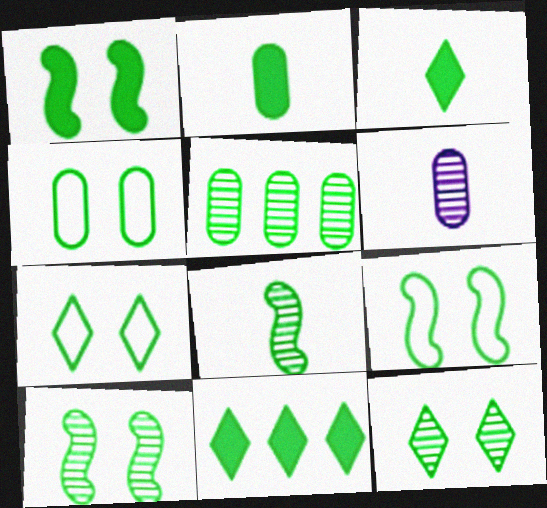[[1, 2, 11], 
[1, 4, 12], 
[1, 9, 10], 
[2, 4, 5], 
[3, 5, 9], 
[4, 7, 9], 
[4, 8, 11], 
[5, 8, 12]]